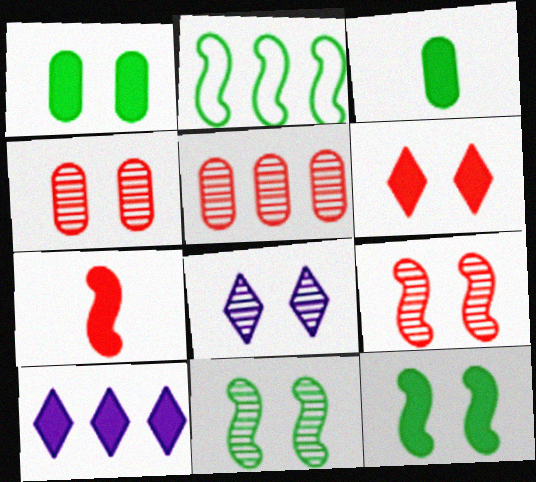[[1, 7, 10], 
[2, 5, 10], 
[4, 8, 11]]